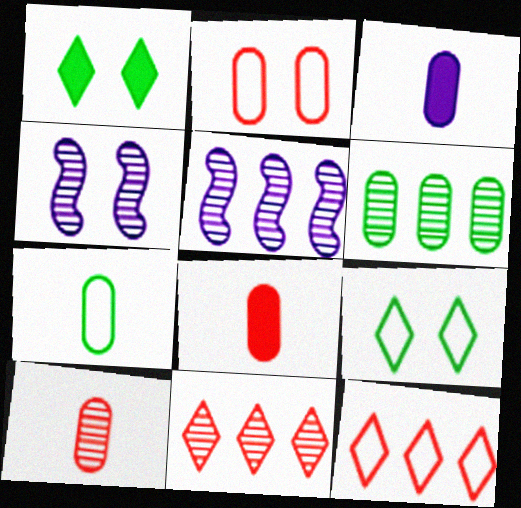[[1, 2, 4], 
[2, 3, 6], 
[3, 7, 10], 
[5, 6, 11], 
[5, 8, 9]]